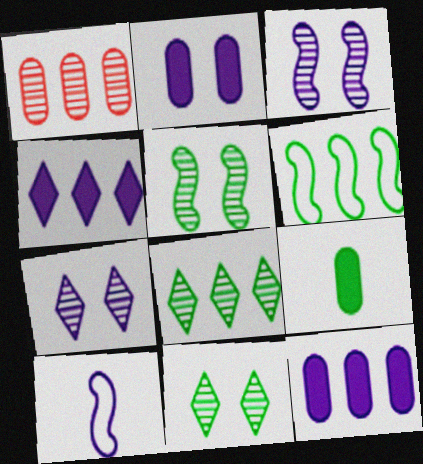[[1, 4, 6], 
[6, 9, 11], 
[7, 10, 12]]